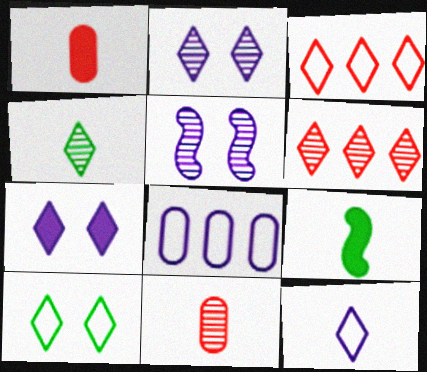[[2, 4, 6], 
[3, 4, 7], 
[3, 10, 12], 
[9, 11, 12]]